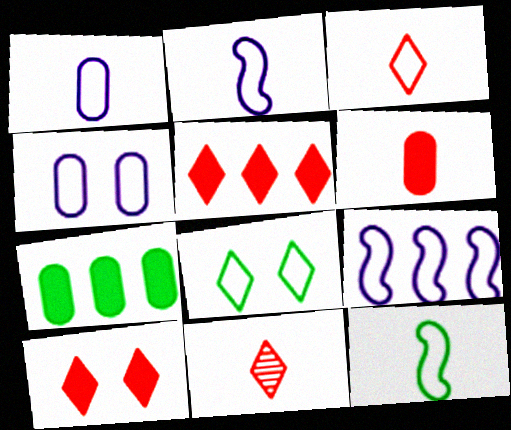[[1, 3, 12]]